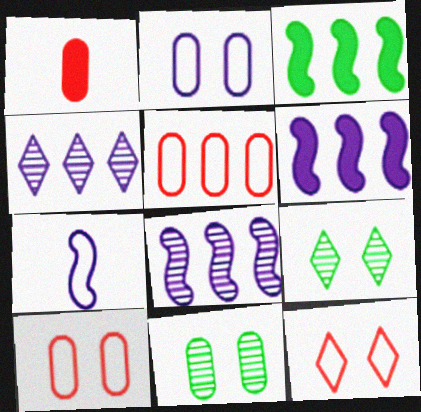[[3, 4, 5]]